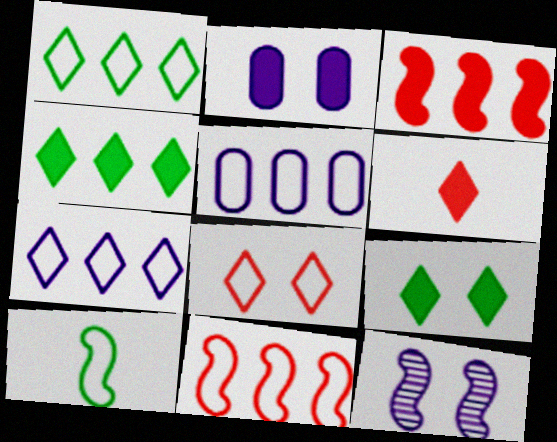[[1, 5, 11], 
[3, 10, 12], 
[5, 8, 10]]